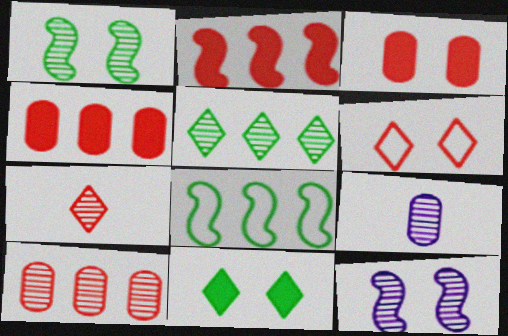[]